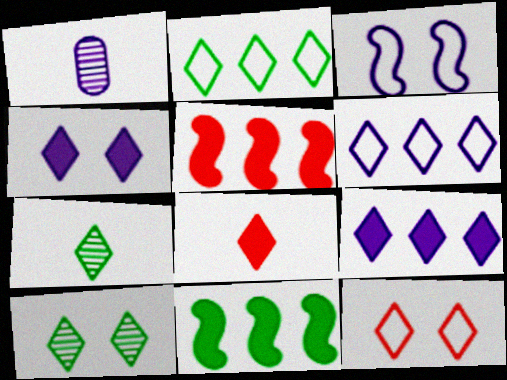[[1, 3, 9], 
[1, 11, 12], 
[4, 10, 12], 
[6, 8, 10], 
[7, 9, 12]]